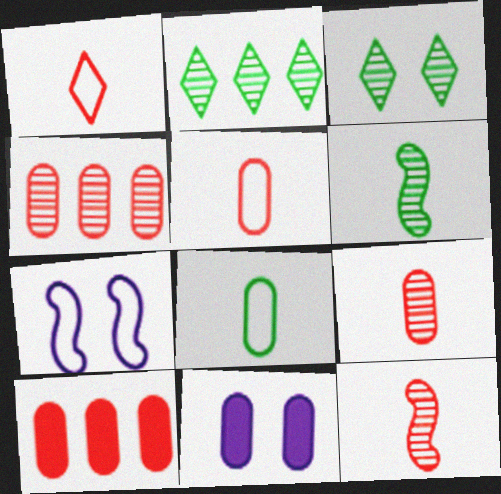[[4, 8, 11]]